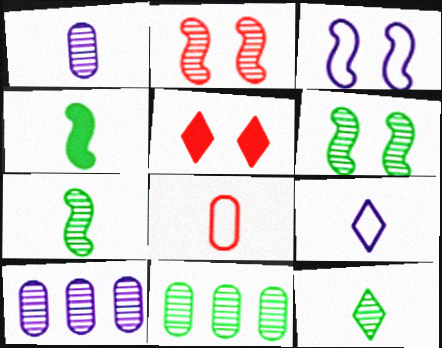[[2, 10, 12], 
[6, 11, 12]]